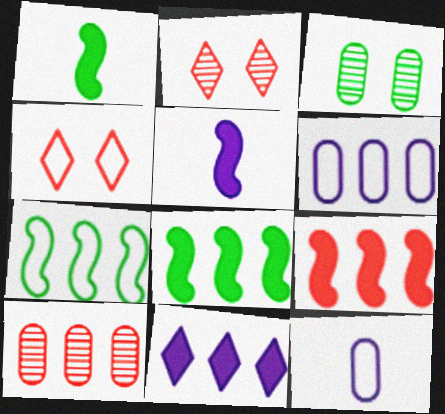[[1, 2, 6], 
[2, 8, 12], 
[4, 7, 12], 
[7, 10, 11]]